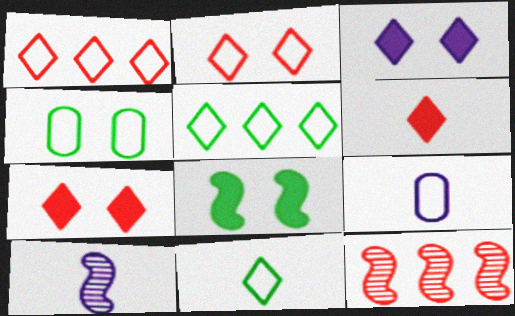[]